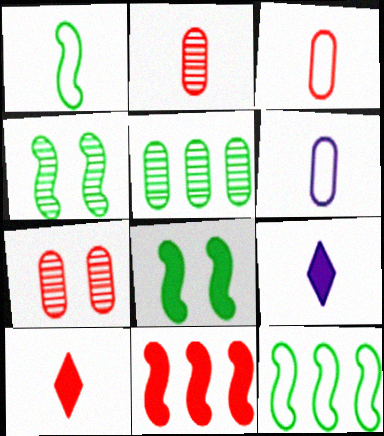[[1, 2, 9], 
[7, 9, 12]]